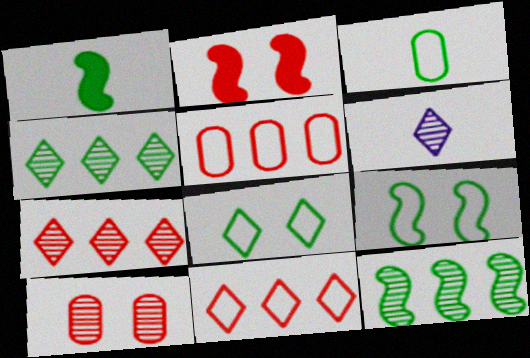[[1, 9, 12], 
[6, 10, 12]]